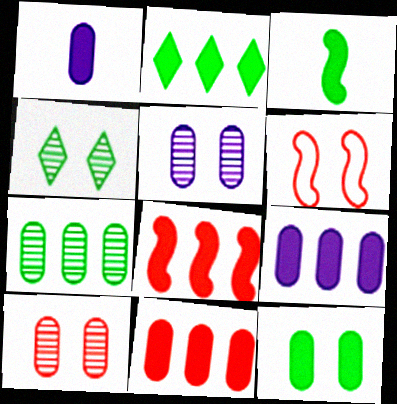[[1, 11, 12], 
[2, 3, 12], 
[2, 8, 9]]